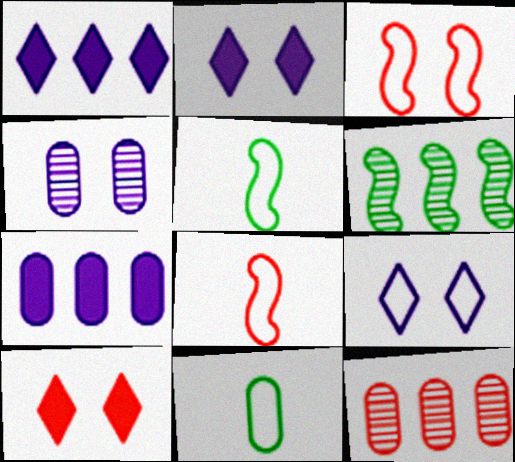[[2, 5, 12], 
[8, 10, 12]]